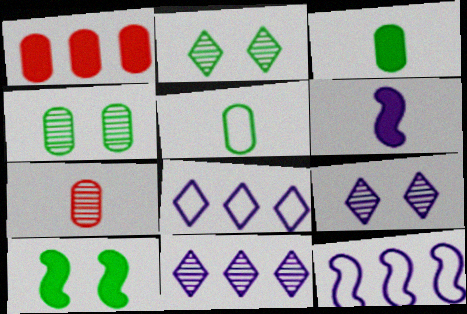[[7, 8, 10]]